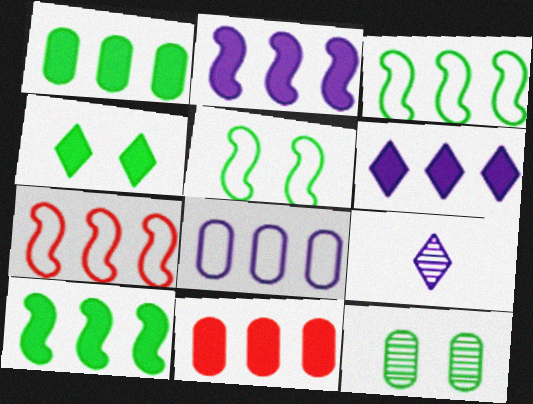[[4, 5, 12], 
[5, 9, 11], 
[6, 10, 11]]